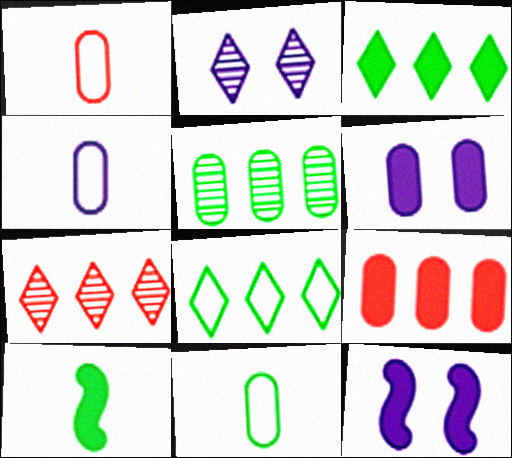[[1, 4, 11], 
[1, 5, 6], 
[7, 11, 12]]